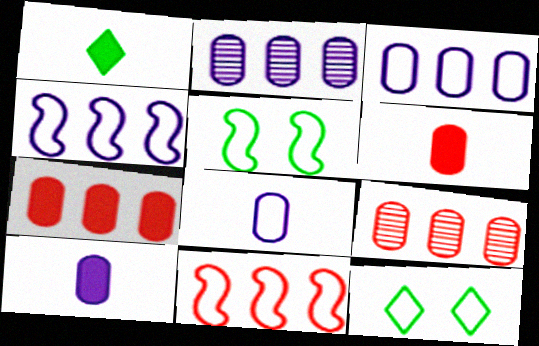[[8, 11, 12]]